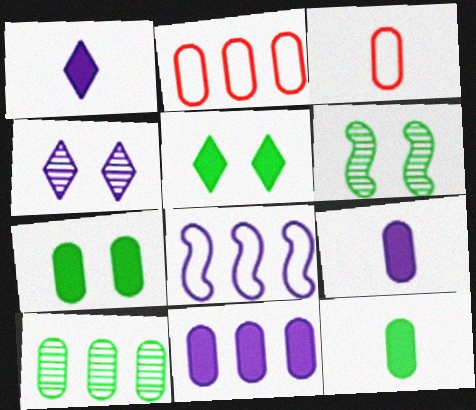[[1, 2, 6], 
[2, 10, 11], 
[4, 8, 9]]